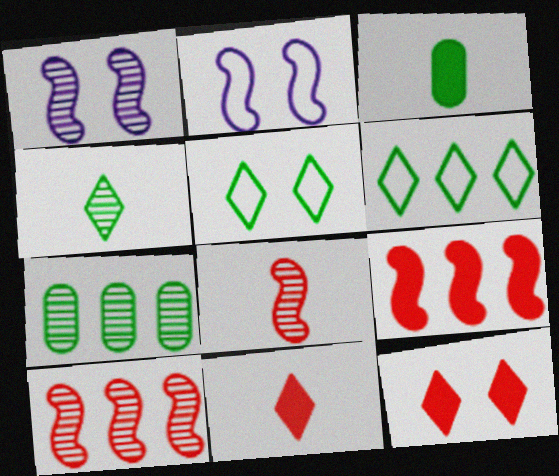[[2, 7, 11]]